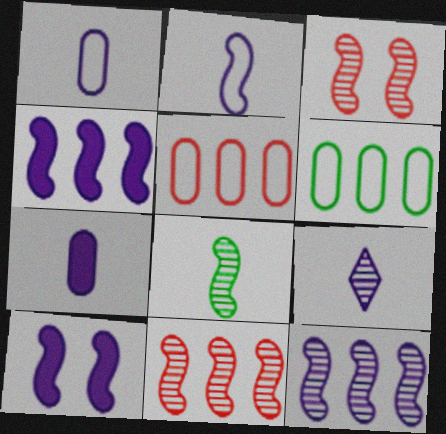[[2, 7, 9], 
[2, 10, 12], 
[3, 8, 12]]